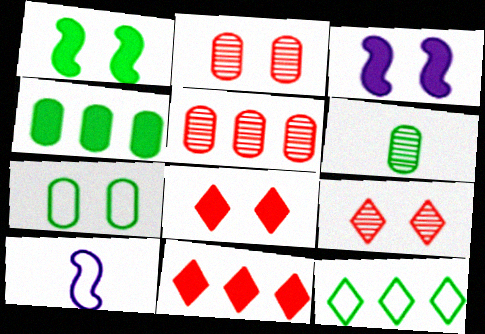[[1, 6, 12], 
[3, 7, 9], 
[4, 6, 7], 
[4, 9, 10]]